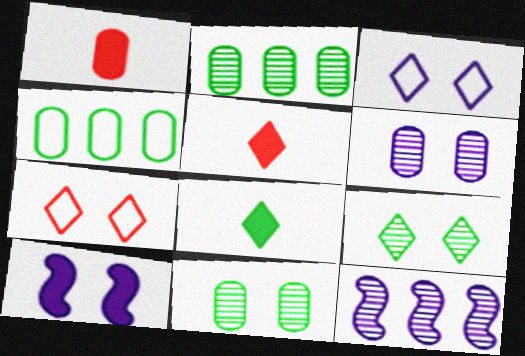[[1, 4, 6], 
[3, 6, 10], 
[7, 10, 11]]